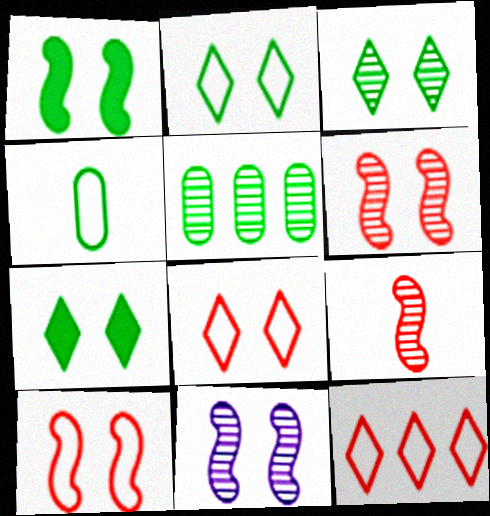[[1, 10, 11], 
[2, 3, 7]]